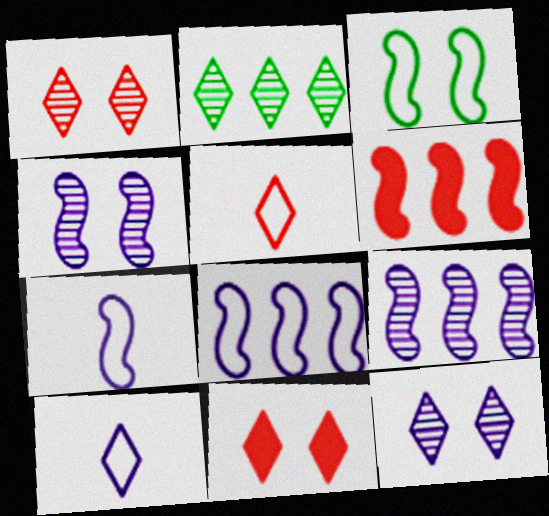[[2, 10, 11]]